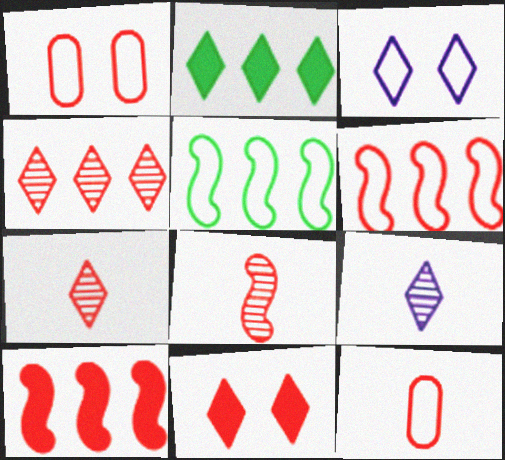[[1, 7, 10], 
[2, 3, 7], 
[3, 5, 12]]